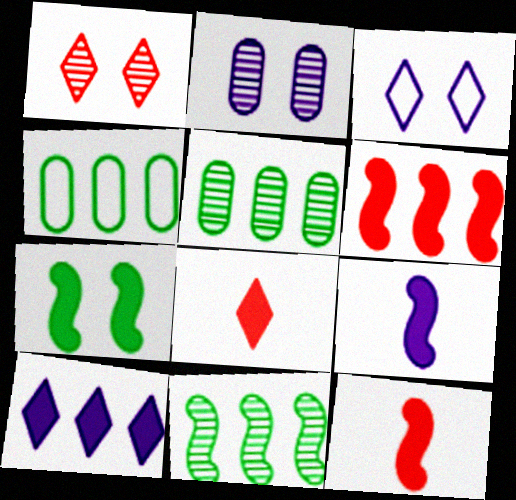[[1, 4, 9], 
[3, 5, 12], 
[6, 7, 9]]